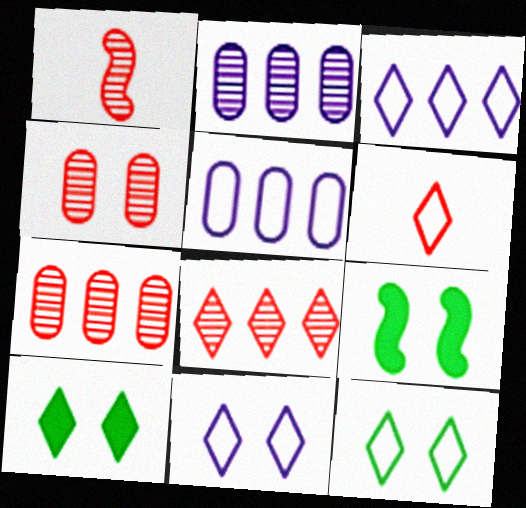[[1, 4, 8], 
[1, 5, 10], 
[2, 6, 9], 
[3, 6, 12], 
[4, 9, 11]]